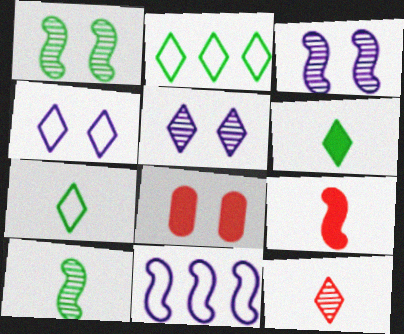[[1, 4, 8], 
[1, 9, 11]]